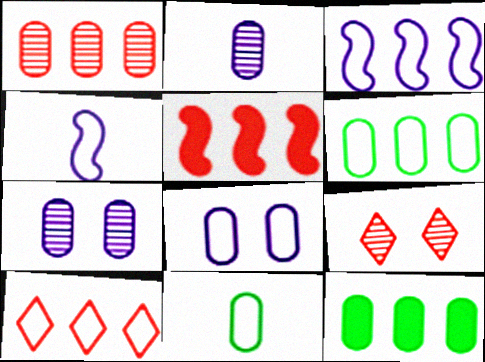[[1, 5, 10], 
[3, 6, 10], 
[4, 9, 12]]